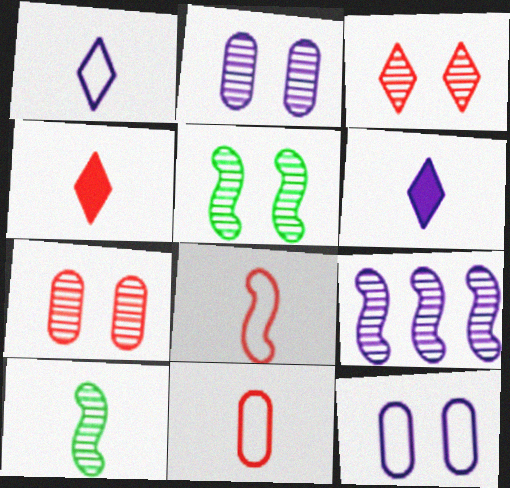[[2, 3, 5], 
[6, 9, 12], 
[6, 10, 11]]